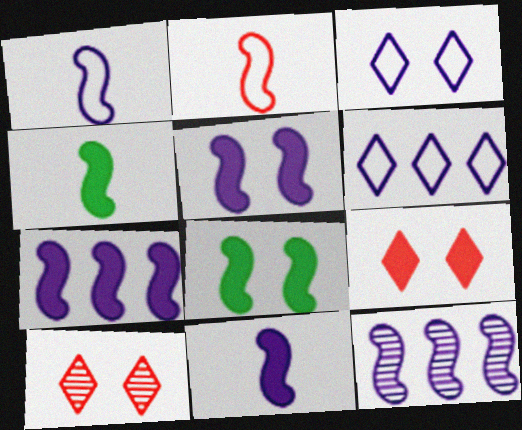[[1, 5, 12], 
[2, 8, 12], 
[5, 7, 11]]